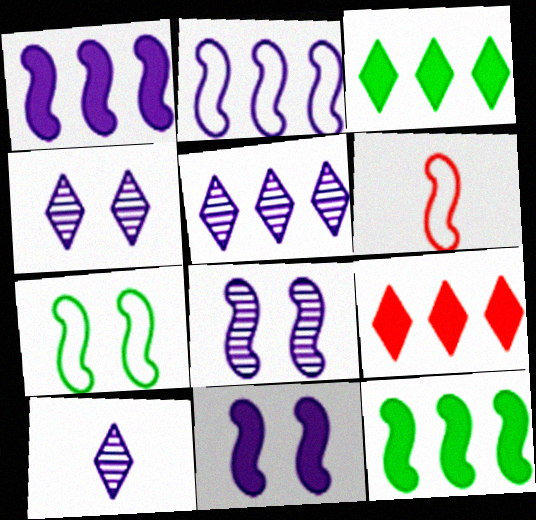[[2, 6, 7], 
[4, 5, 10], 
[6, 8, 12]]